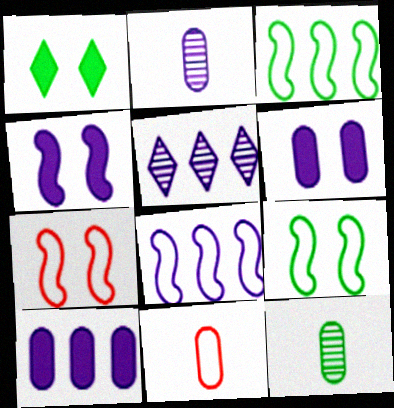[[1, 3, 12], 
[5, 8, 10]]